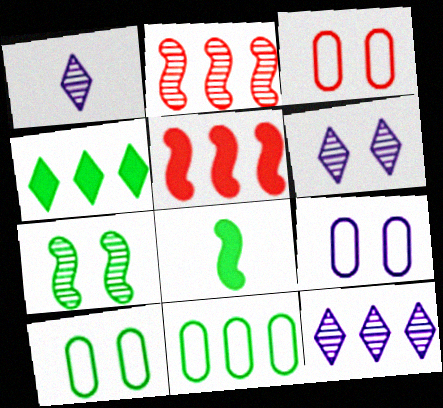[[1, 5, 10], 
[1, 6, 12], 
[3, 8, 12], 
[3, 9, 10], 
[5, 11, 12]]